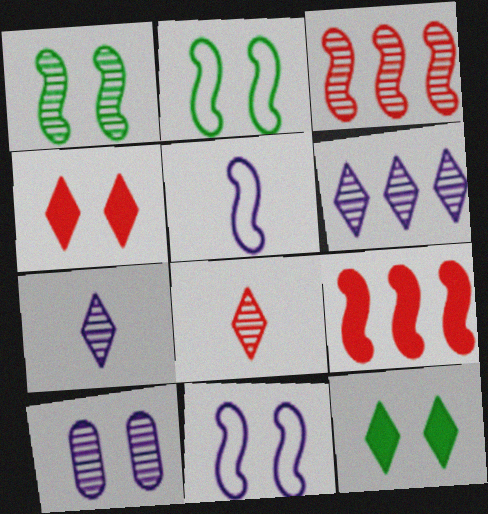[[1, 5, 9], 
[2, 4, 10]]